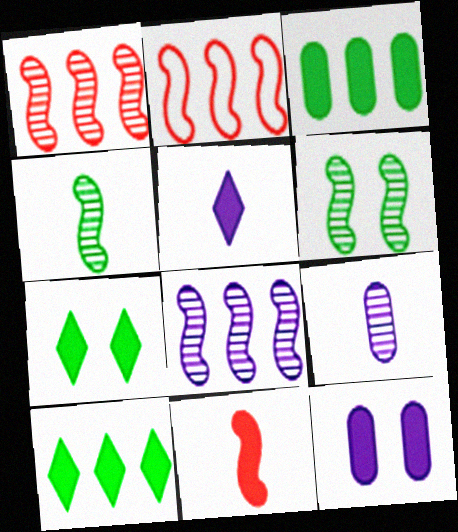[[2, 7, 9], 
[10, 11, 12]]